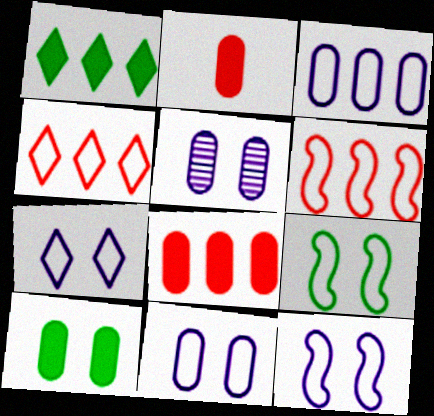[[7, 11, 12]]